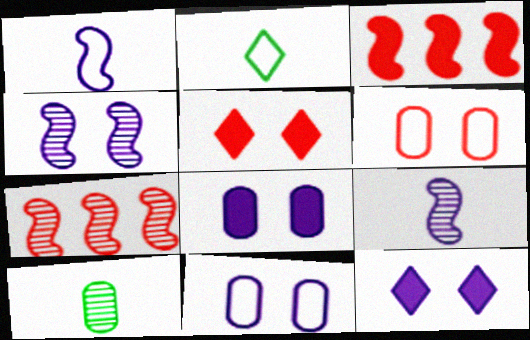[[2, 7, 8], 
[4, 11, 12]]